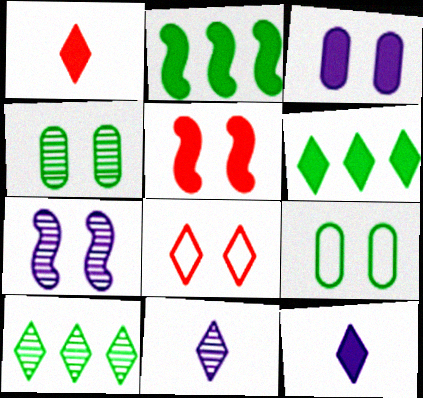[[1, 2, 3], 
[6, 8, 11], 
[8, 10, 12]]